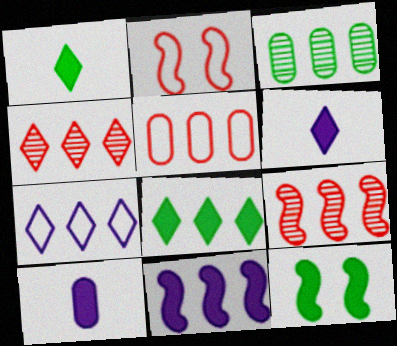[[2, 3, 6], 
[4, 7, 8]]